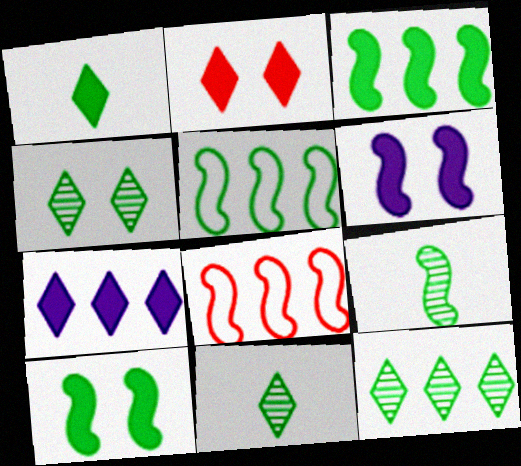[[1, 2, 7], 
[4, 11, 12], 
[5, 9, 10], 
[6, 8, 9]]